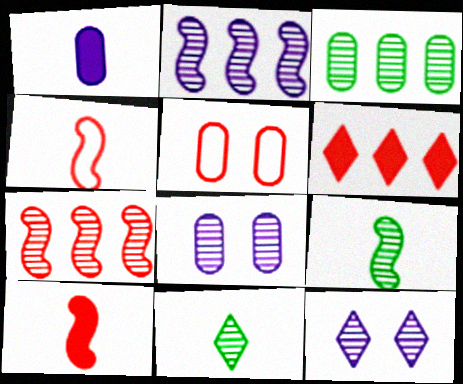[[1, 3, 5], 
[1, 4, 11], 
[7, 8, 11]]